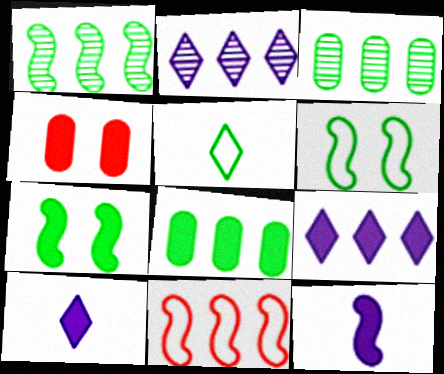[[2, 8, 11], 
[3, 5, 7], 
[3, 9, 11]]